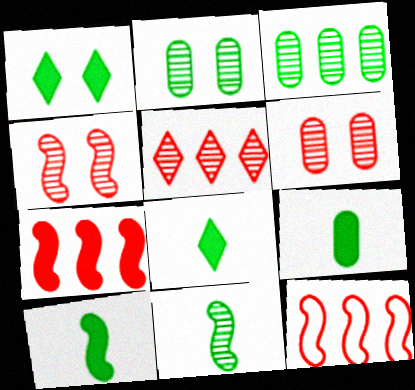[[8, 9, 10]]